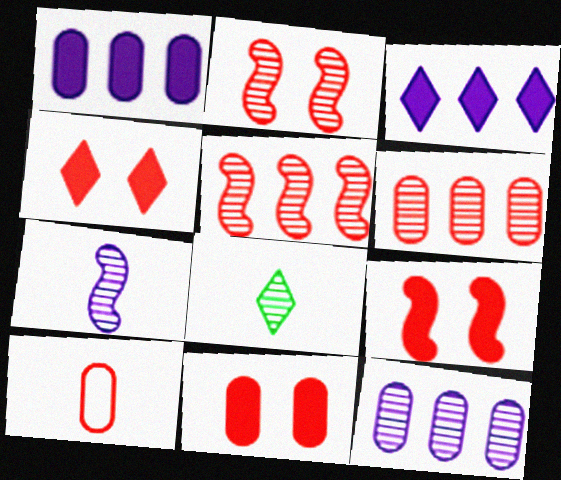[[2, 8, 12], 
[4, 5, 10], 
[4, 9, 11], 
[6, 10, 11]]